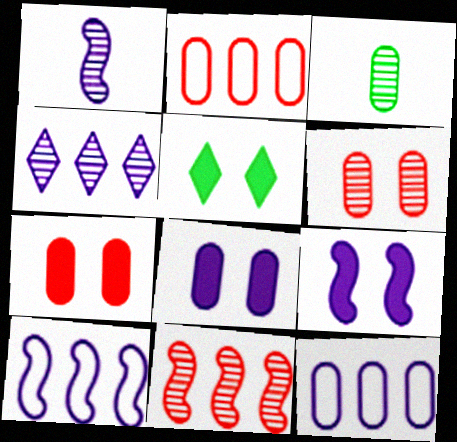[[1, 2, 5], 
[1, 9, 10], 
[2, 3, 8], 
[3, 7, 12], 
[5, 7, 9]]